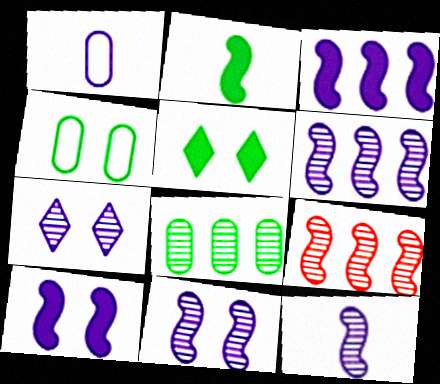[[1, 3, 7], 
[1, 5, 9], 
[6, 11, 12]]